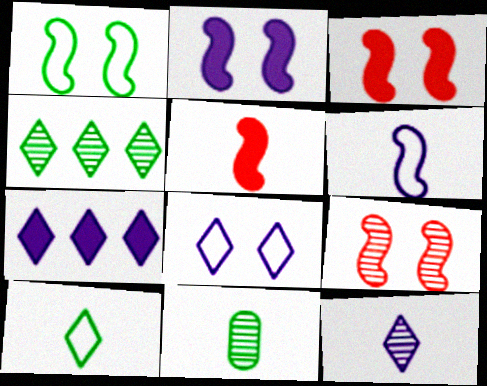[[1, 2, 9], 
[7, 8, 12]]